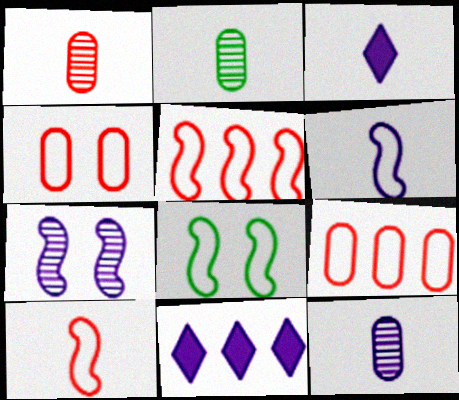[[1, 2, 12], 
[1, 8, 11], 
[2, 3, 10], 
[3, 6, 12], 
[5, 6, 8]]